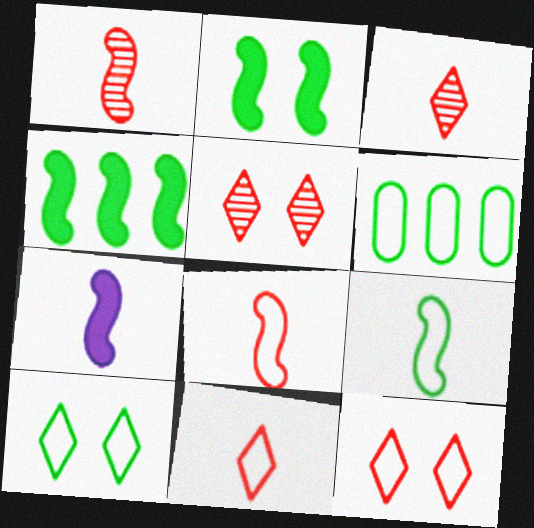[[1, 7, 9], 
[5, 6, 7], 
[6, 9, 10]]